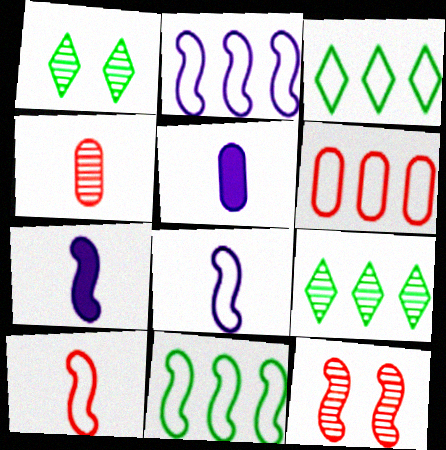[[1, 6, 7], 
[2, 3, 6], 
[3, 5, 12], 
[7, 11, 12]]